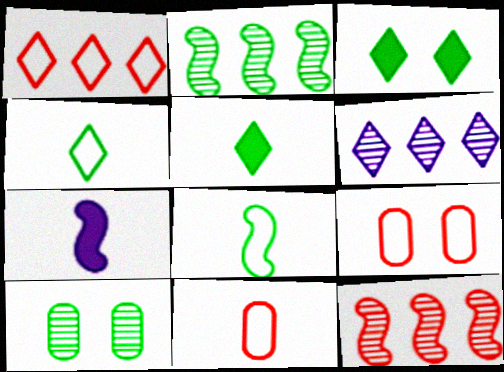[[1, 7, 10]]